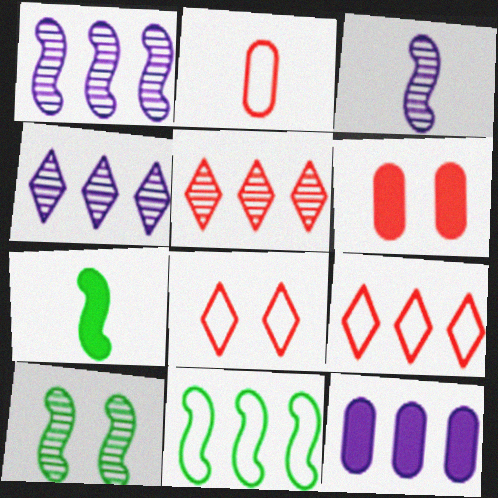[[5, 11, 12], 
[7, 10, 11]]